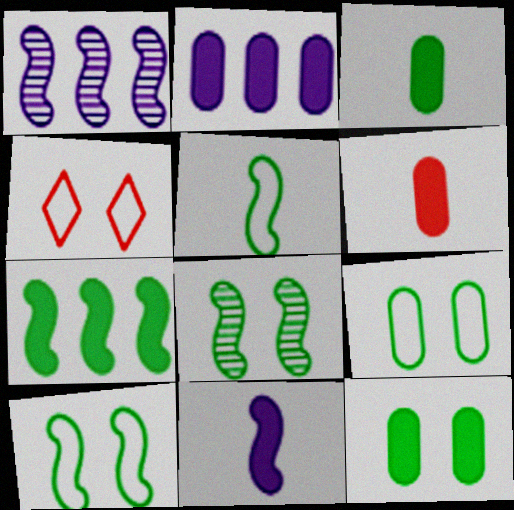[[1, 3, 4], 
[2, 6, 12], 
[5, 7, 8]]